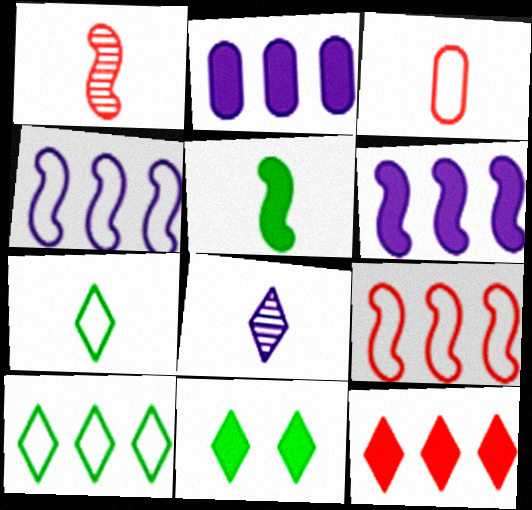[[3, 5, 8]]